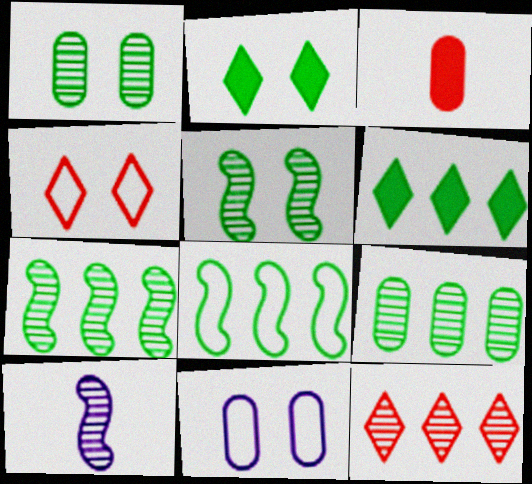[[1, 10, 12], 
[3, 9, 11], 
[6, 8, 9]]